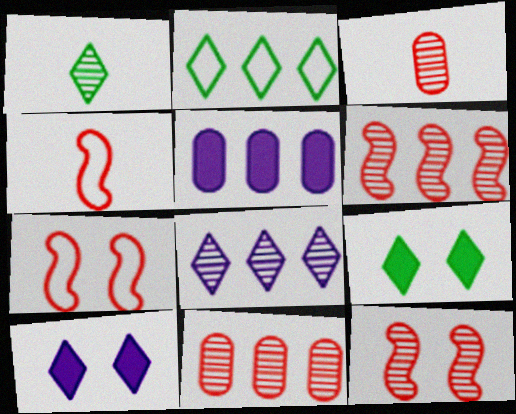[[1, 2, 9], 
[1, 5, 7], 
[2, 5, 6]]